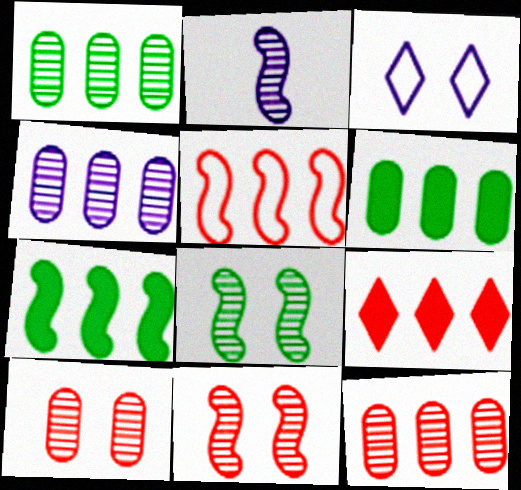[[1, 4, 12], 
[5, 9, 12]]